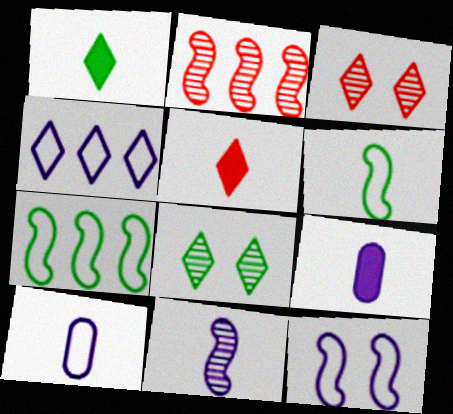[[1, 3, 4], 
[3, 7, 9], 
[4, 5, 8], 
[4, 10, 12]]